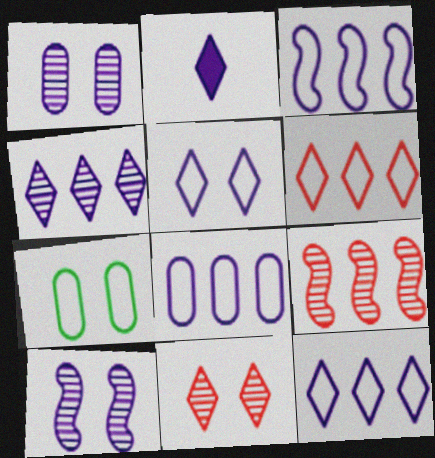[[1, 2, 3], 
[2, 4, 5], 
[2, 7, 9], 
[2, 8, 10], 
[3, 8, 12]]